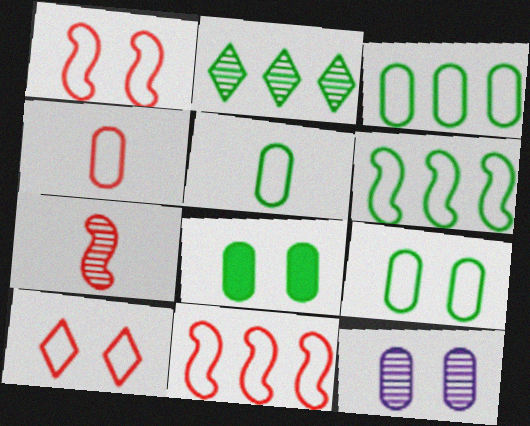[[2, 7, 12], 
[3, 5, 9], 
[4, 10, 11]]